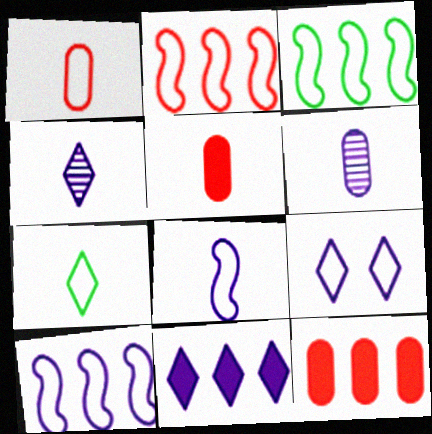[[1, 3, 9], 
[1, 7, 8], 
[2, 3, 10], 
[4, 9, 11]]